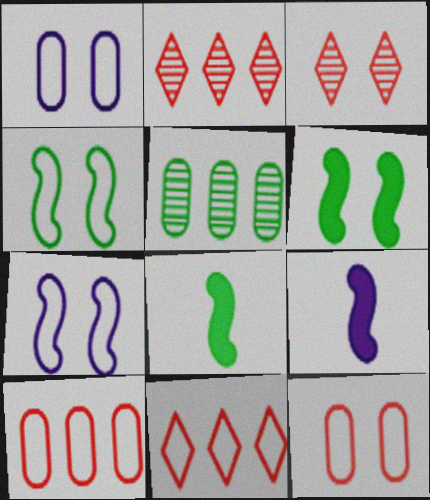[[1, 2, 8], 
[1, 3, 6]]